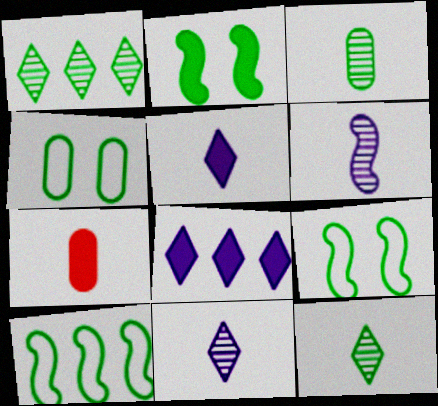[[2, 7, 8]]